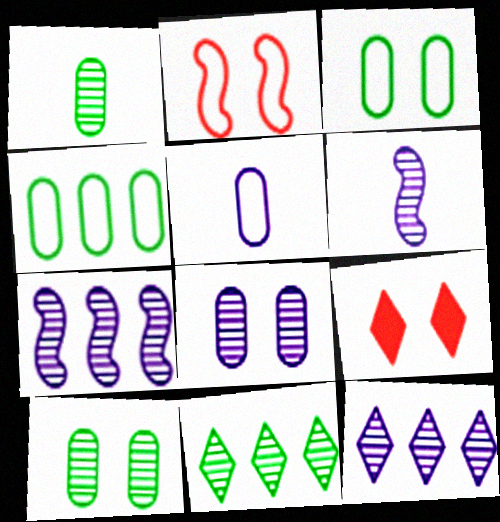[[4, 6, 9], 
[6, 8, 12]]